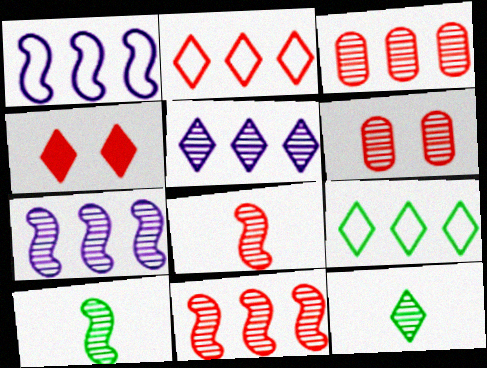[[5, 6, 10], 
[6, 7, 12]]